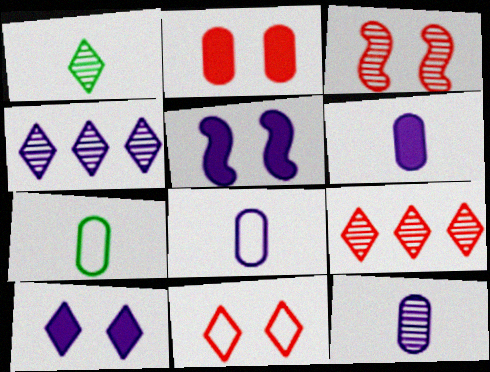[[2, 3, 11], 
[4, 5, 8], 
[5, 7, 9], 
[6, 8, 12]]